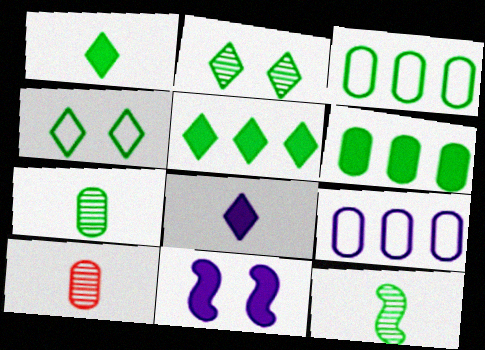[[4, 6, 12]]